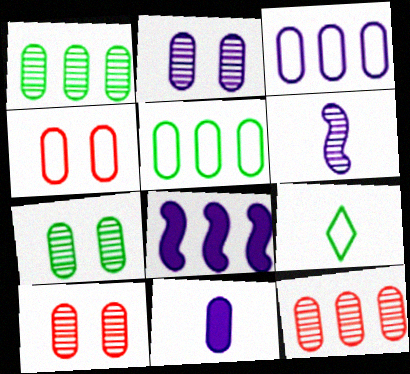[[1, 4, 11], 
[2, 3, 11], 
[2, 7, 10], 
[5, 10, 11], 
[8, 9, 10]]